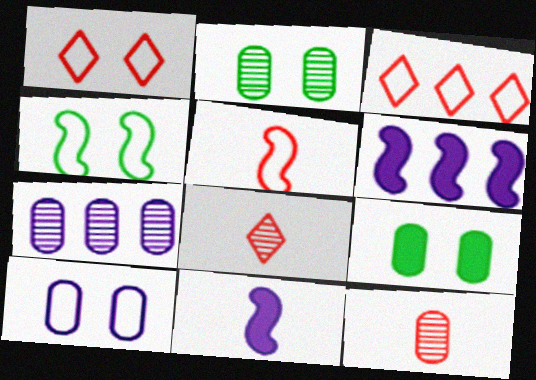[[1, 4, 10], 
[2, 3, 11], 
[2, 7, 12]]